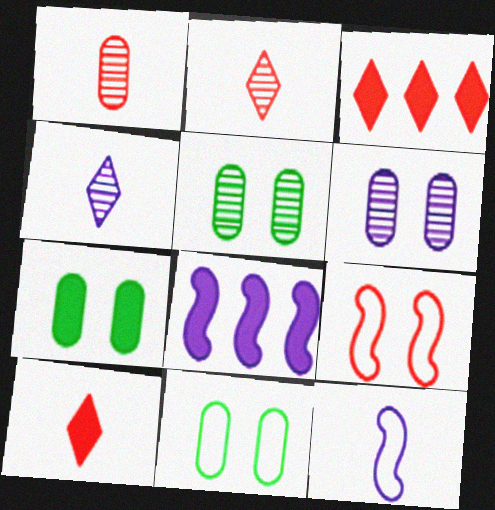[[1, 3, 9], 
[2, 8, 11], 
[3, 5, 12], 
[5, 7, 11], 
[7, 8, 10]]